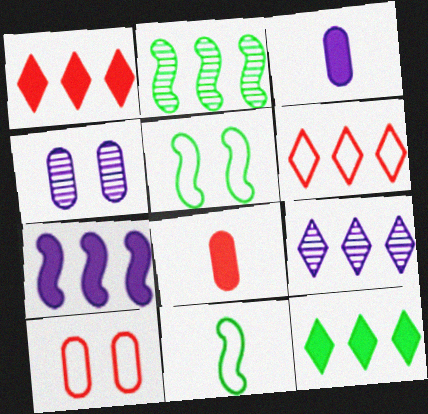[[1, 4, 11], 
[5, 8, 9], 
[6, 9, 12]]